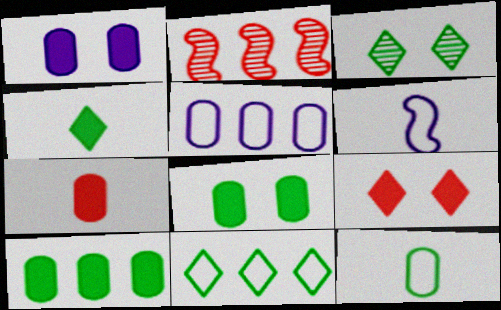[[1, 7, 10], 
[3, 4, 11]]